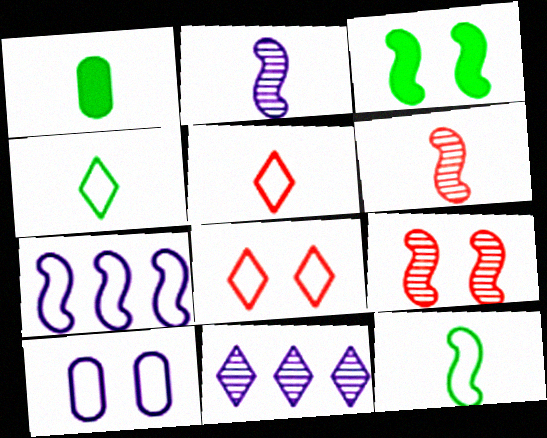[[1, 2, 5], 
[3, 6, 7]]